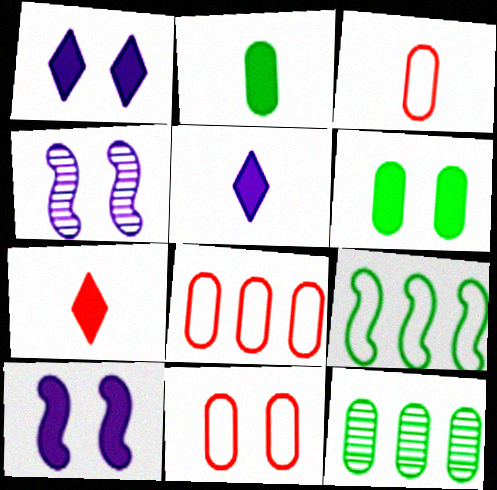[[3, 8, 11]]